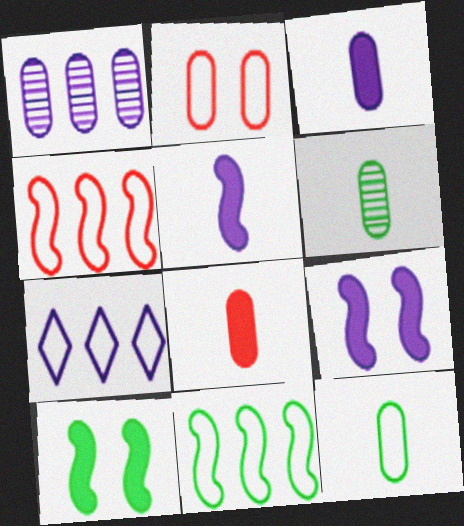[]